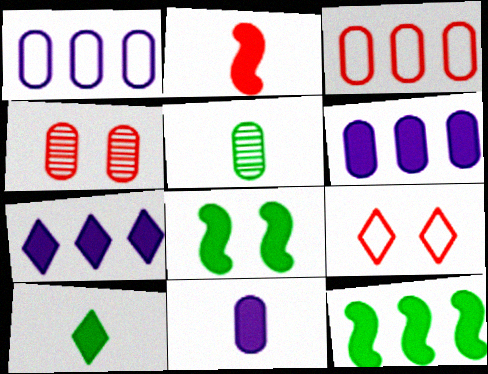[[2, 10, 11]]